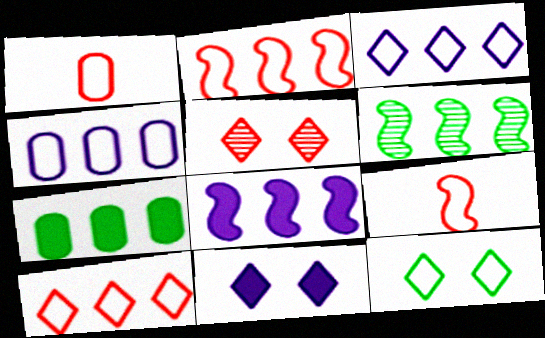[[1, 6, 11], 
[2, 6, 8], 
[4, 9, 12], 
[5, 11, 12]]